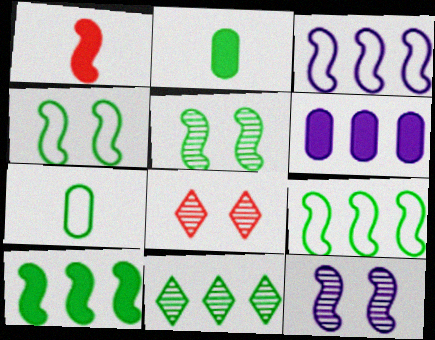[[1, 3, 5], 
[1, 9, 12], 
[2, 3, 8], 
[2, 4, 11]]